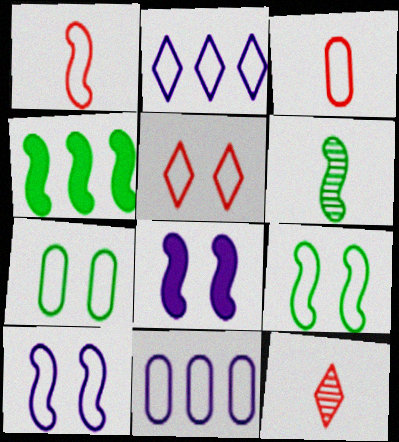[[1, 2, 7], 
[2, 3, 9], 
[3, 7, 11], 
[4, 6, 9], 
[5, 7, 10]]